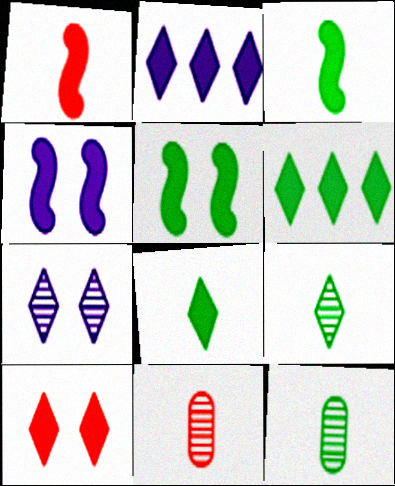[[2, 8, 10]]